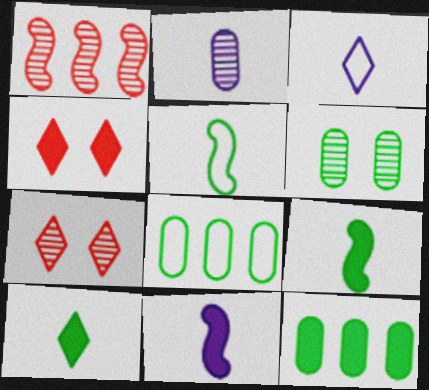[[2, 3, 11], 
[4, 11, 12], 
[7, 8, 11]]